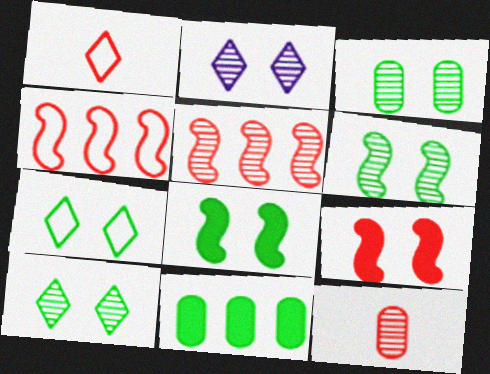[[3, 6, 10], 
[3, 7, 8]]